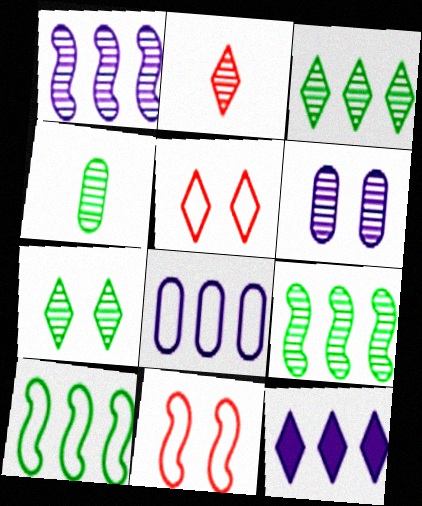[[1, 8, 12], 
[2, 6, 9], 
[4, 7, 9], 
[4, 11, 12]]